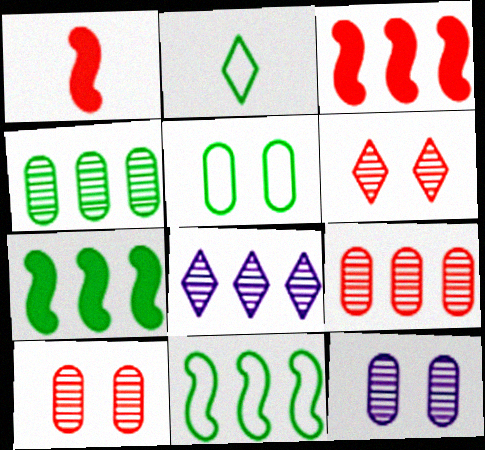[[1, 5, 8], 
[2, 3, 12], 
[2, 5, 11]]